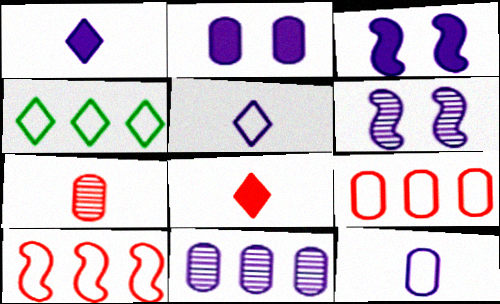[[2, 11, 12], 
[3, 4, 7], 
[3, 5, 11]]